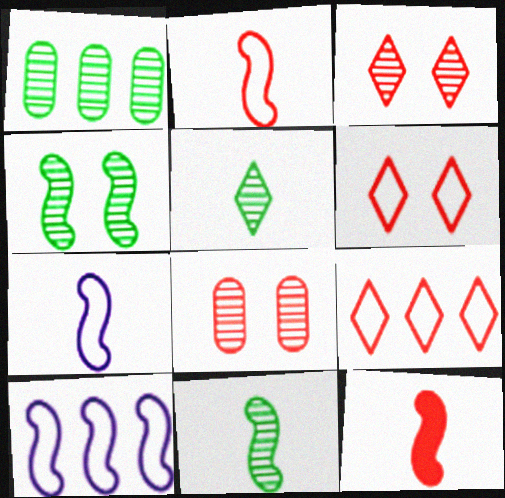[[1, 4, 5], 
[4, 10, 12], 
[7, 11, 12], 
[8, 9, 12]]